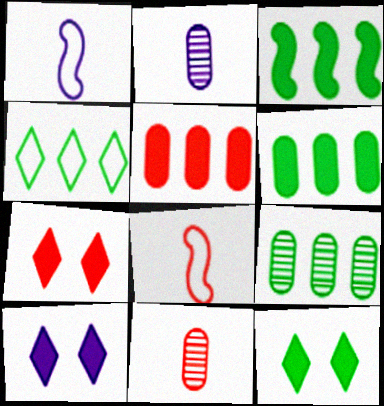[[1, 7, 9], 
[3, 4, 9], 
[7, 10, 12], 
[8, 9, 10]]